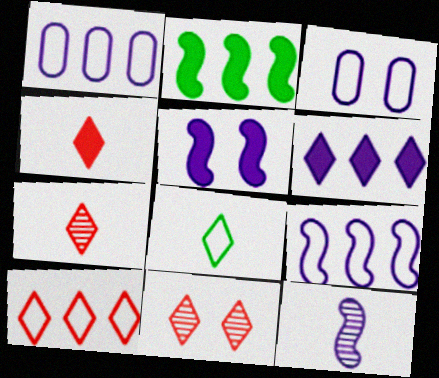[[2, 3, 7], 
[3, 6, 12], 
[4, 10, 11], 
[5, 9, 12], 
[6, 8, 11]]